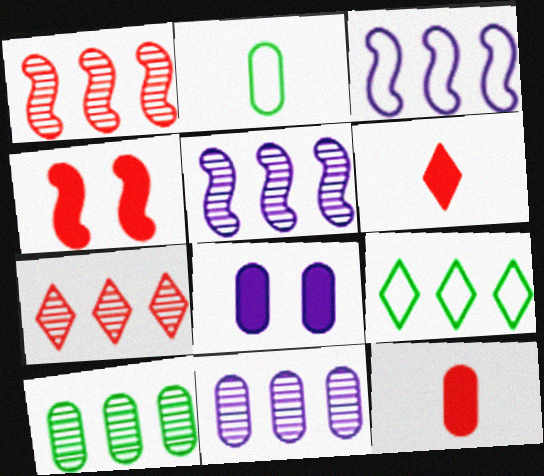[[5, 7, 10]]